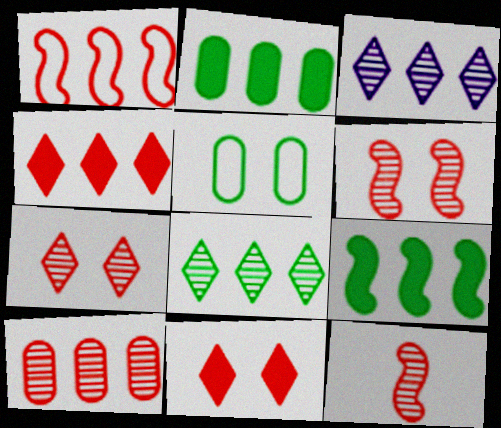[[1, 2, 3], 
[1, 4, 10], 
[7, 10, 12]]